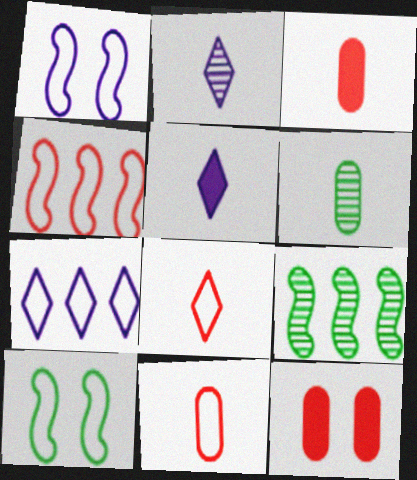[[7, 10, 11]]